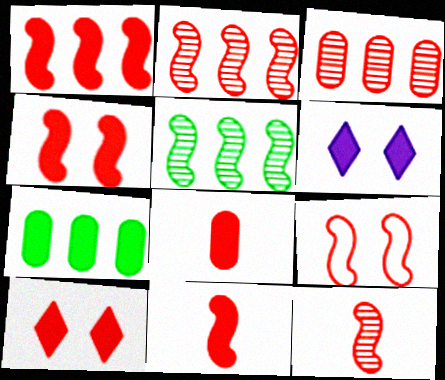[[1, 4, 11], 
[1, 8, 10], 
[1, 9, 12], 
[2, 9, 11], 
[6, 7, 11]]